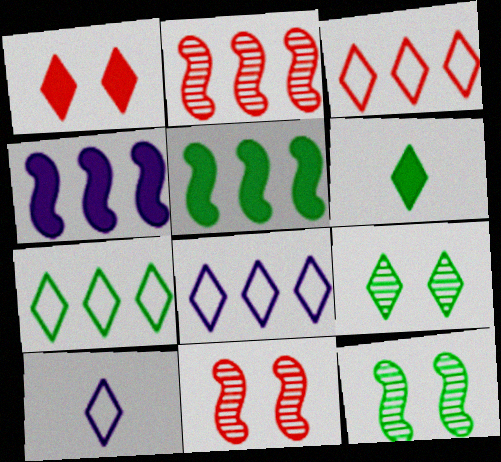[[3, 7, 8], 
[6, 7, 9]]